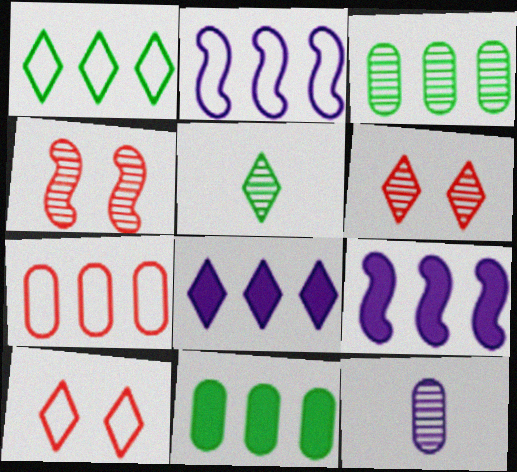[[1, 2, 7], 
[5, 8, 10]]